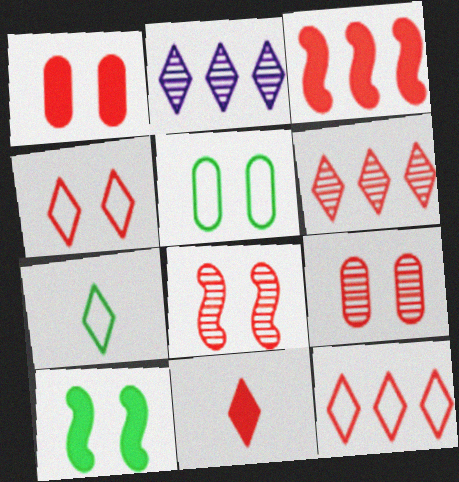[[1, 3, 11], 
[1, 4, 8], 
[4, 6, 11]]